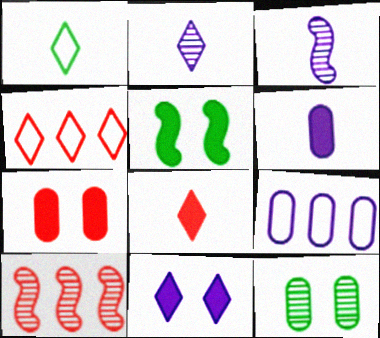[[1, 2, 8], 
[2, 10, 12], 
[3, 9, 11], 
[5, 7, 11]]